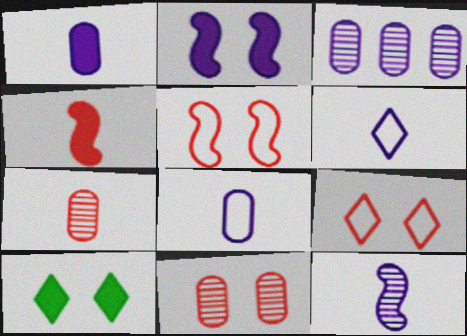[[1, 6, 12], 
[2, 3, 6]]